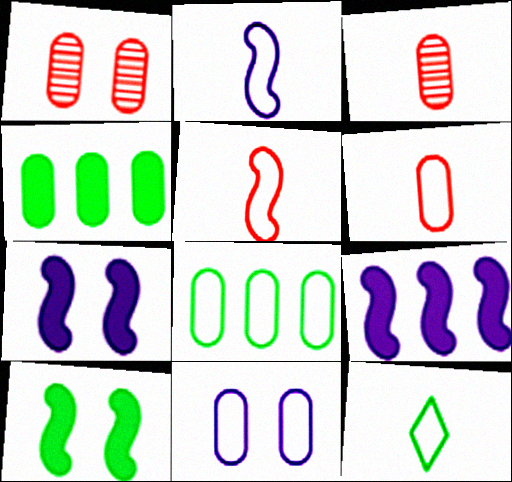[[1, 9, 12], 
[2, 6, 12], 
[3, 4, 11], 
[6, 8, 11]]